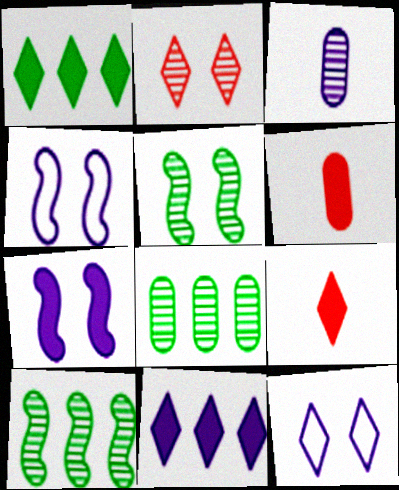[[1, 6, 7], 
[2, 3, 10], 
[3, 4, 11], 
[4, 8, 9], 
[6, 10, 12]]